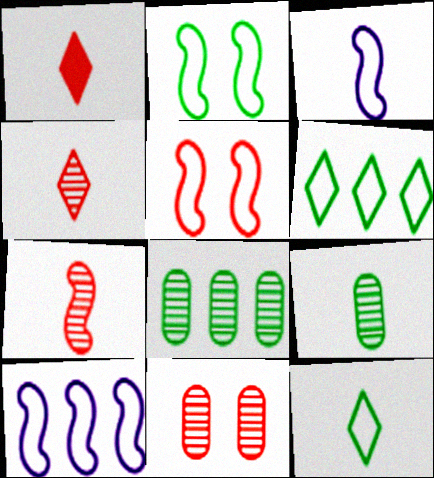[[1, 3, 9]]